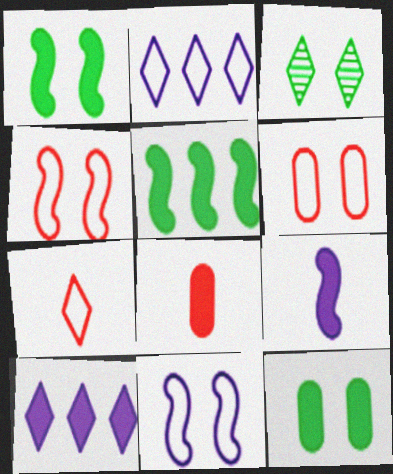[[1, 8, 10], 
[3, 7, 10]]